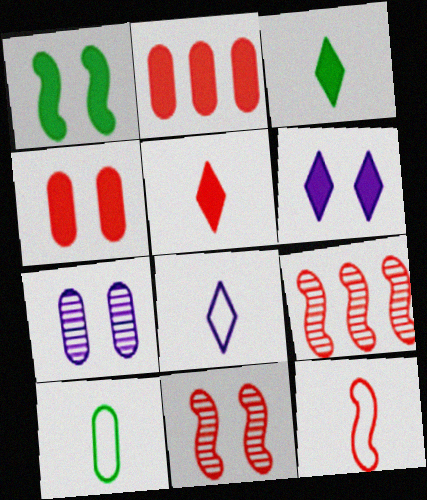[[1, 4, 6], 
[2, 7, 10], 
[6, 9, 10], 
[8, 10, 12]]